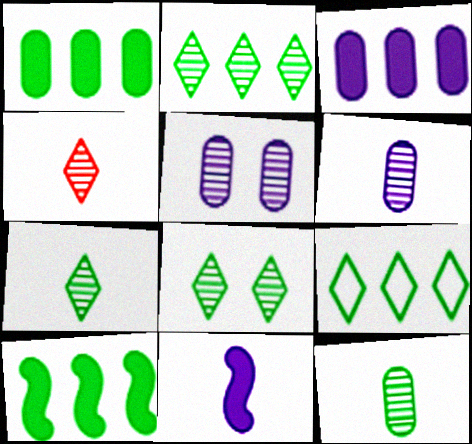[[2, 7, 8]]